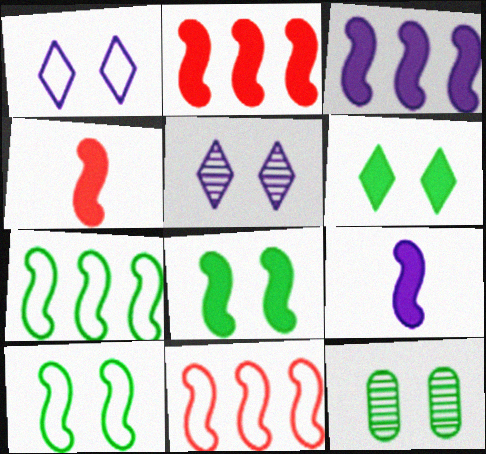[[2, 8, 9], 
[3, 4, 8], 
[6, 10, 12]]